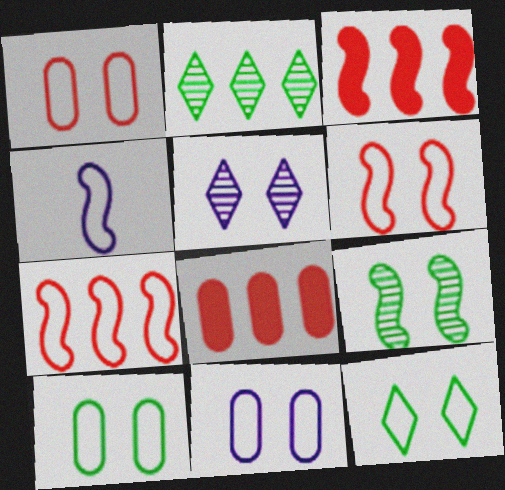[[1, 10, 11], 
[3, 4, 9], 
[6, 11, 12]]